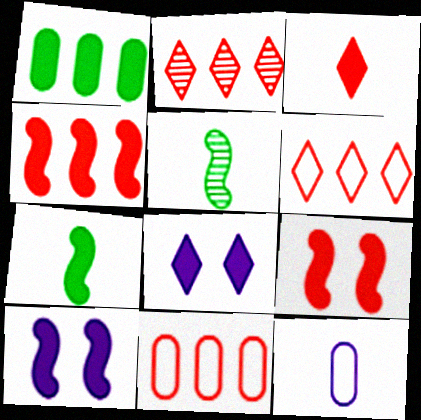[[1, 3, 10], 
[2, 4, 11], 
[3, 5, 12], 
[4, 7, 10], 
[5, 8, 11]]